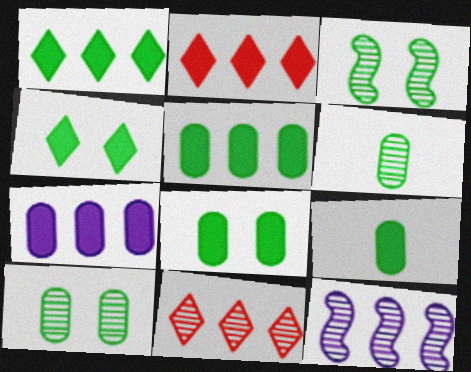[[5, 8, 9]]